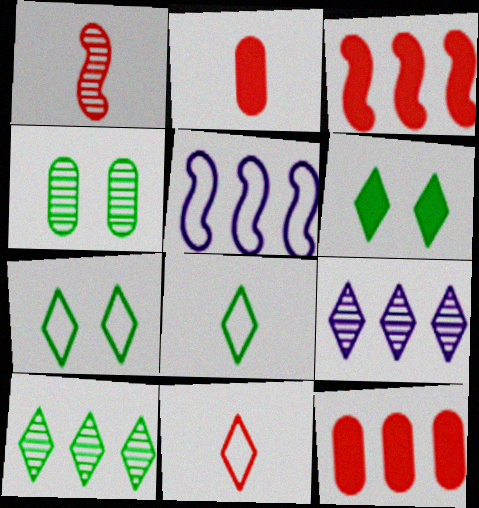[[1, 2, 11], 
[1, 4, 9], 
[5, 10, 12], 
[6, 8, 10], 
[6, 9, 11]]